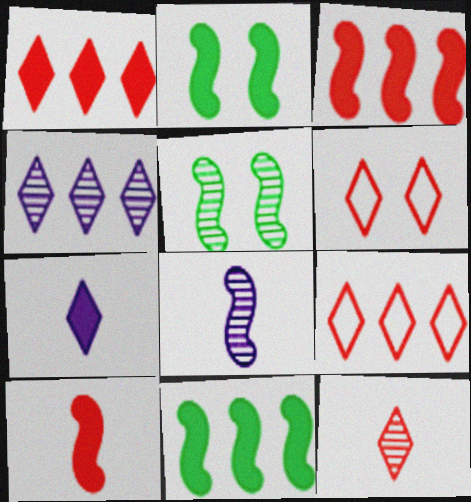[[1, 6, 12]]